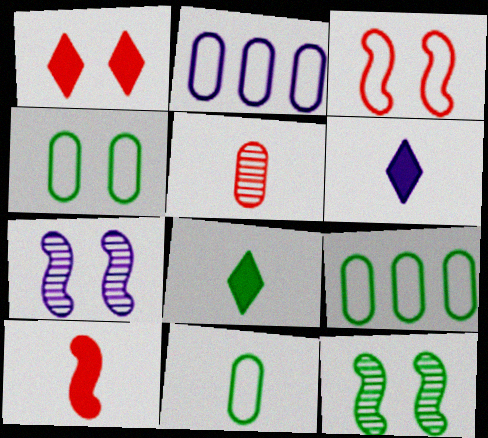[[1, 4, 7], 
[2, 6, 7], 
[4, 9, 11], 
[8, 9, 12]]